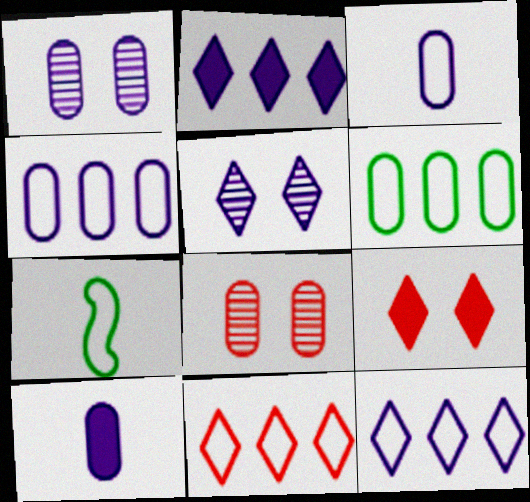[[1, 4, 10], 
[2, 7, 8], 
[6, 8, 10]]